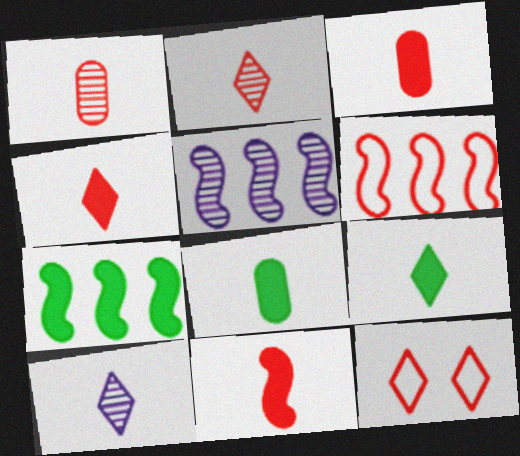[[3, 4, 11], 
[5, 6, 7], 
[5, 8, 12]]